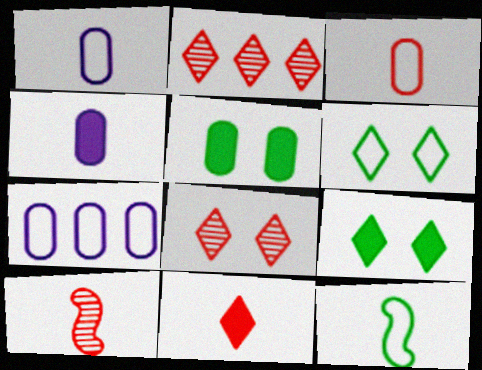[[3, 10, 11], 
[7, 9, 10]]